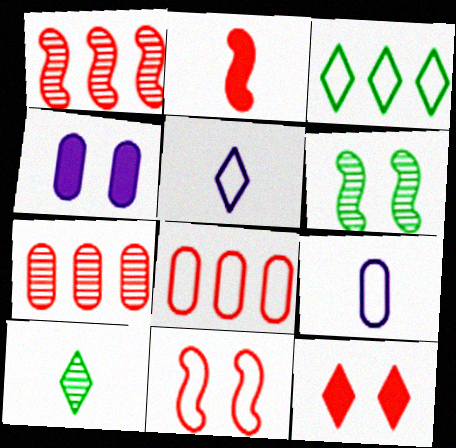[[1, 2, 11], 
[2, 9, 10], 
[3, 9, 11]]